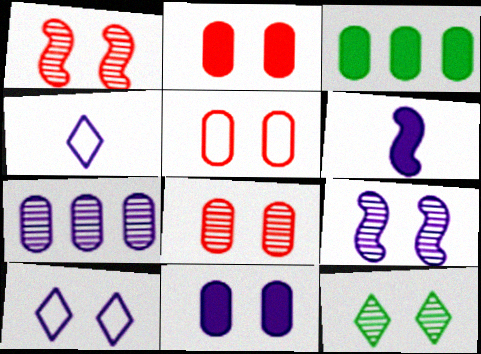[[1, 3, 4], 
[2, 5, 8], 
[6, 7, 10], 
[8, 9, 12], 
[9, 10, 11]]